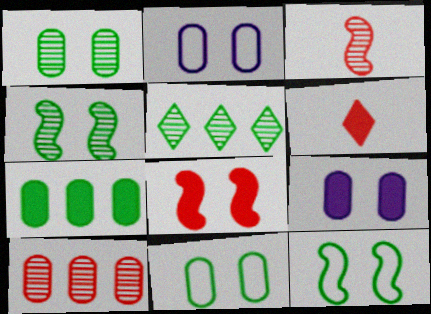[]